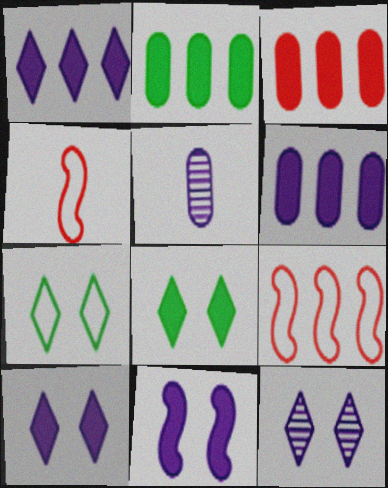[[2, 3, 6], 
[2, 4, 12], 
[5, 8, 9]]